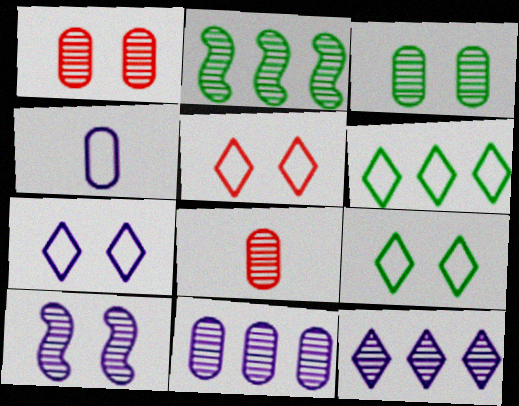[[3, 8, 11], 
[5, 7, 9]]